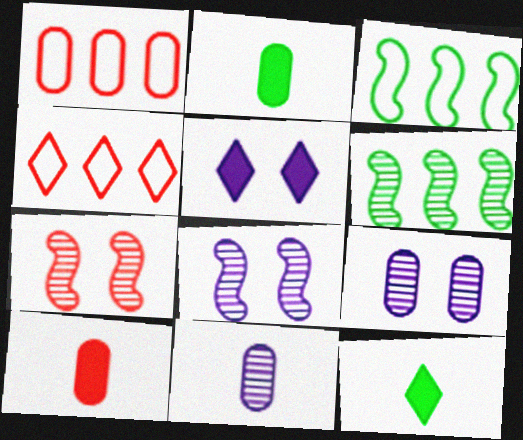[[1, 2, 9], 
[1, 8, 12], 
[2, 4, 8], 
[4, 7, 10]]